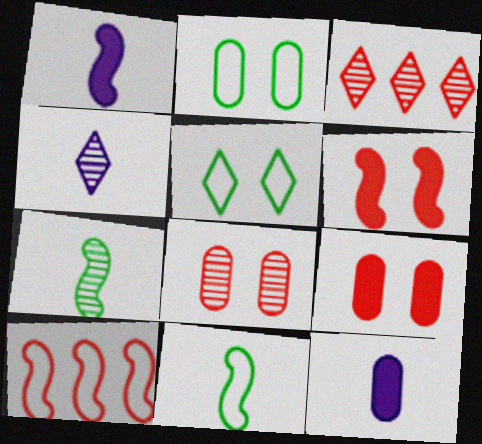[[1, 2, 3]]